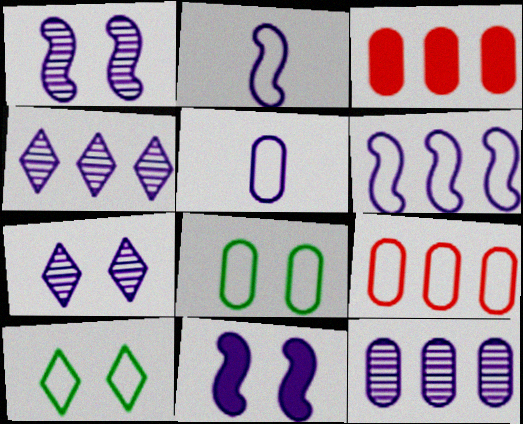[[2, 9, 10], 
[4, 5, 11], 
[5, 8, 9]]